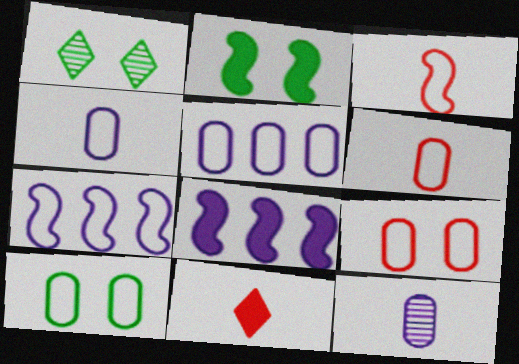[[1, 2, 10], 
[1, 6, 8], 
[5, 6, 10]]